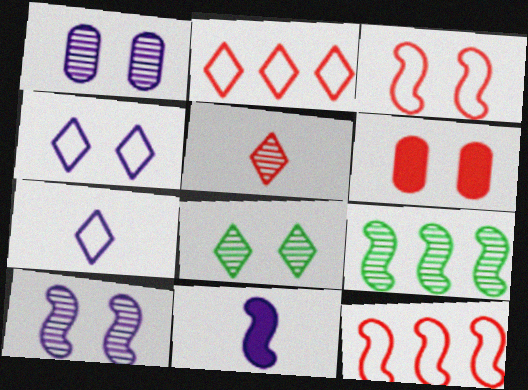[[1, 5, 9], 
[3, 9, 11], 
[5, 6, 12], 
[6, 7, 9]]